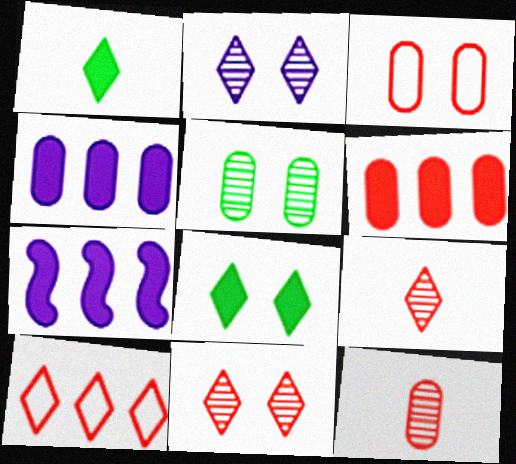[[1, 2, 10], 
[3, 6, 12]]